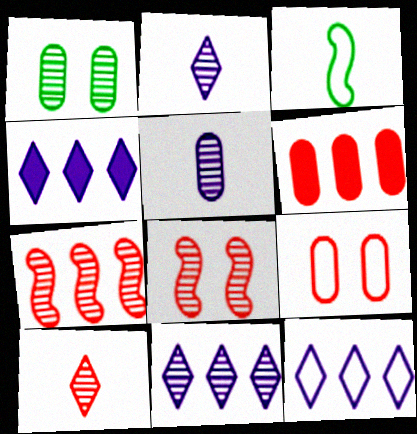[[1, 2, 7], 
[3, 9, 12], 
[4, 11, 12]]